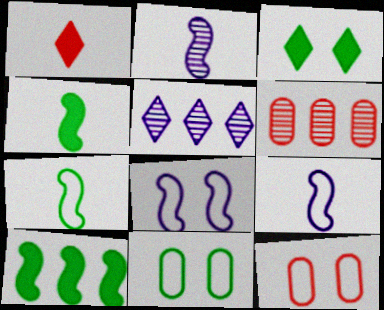[[3, 6, 9], 
[4, 5, 12]]